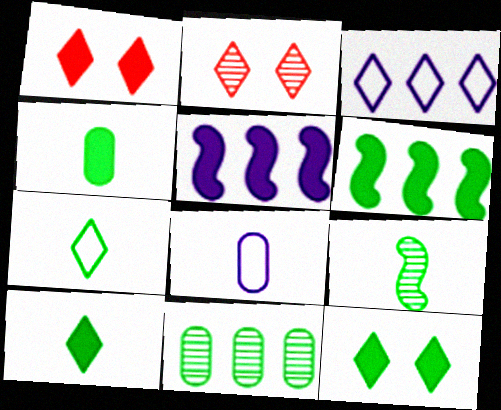[[1, 4, 5], 
[2, 3, 10], 
[2, 6, 8], 
[4, 6, 12], 
[4, 7, 9]]